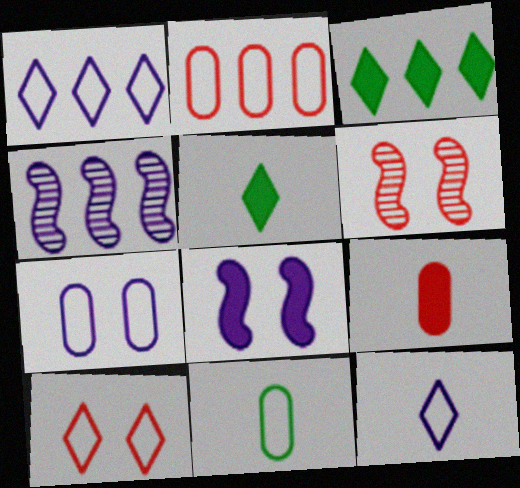[[2, 3, 4], 
[2, 7, 11], 
[3, 8, 9]]